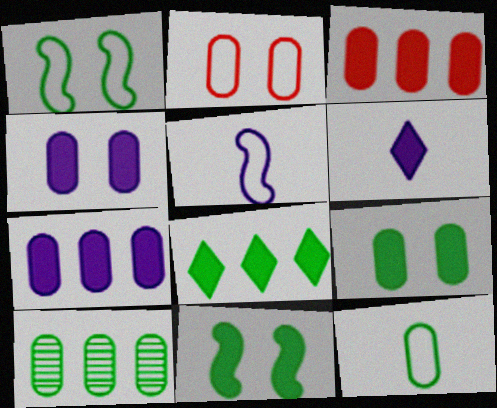[[3, 6, 11], 
[9, 10, 12]]